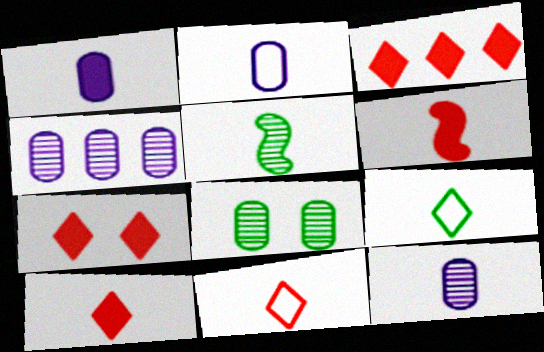[[1, 2, 12], 
[1, 5, 11], 
[2, 5, 10], 
[3, 7, 10], 
[6, 9, 12]]